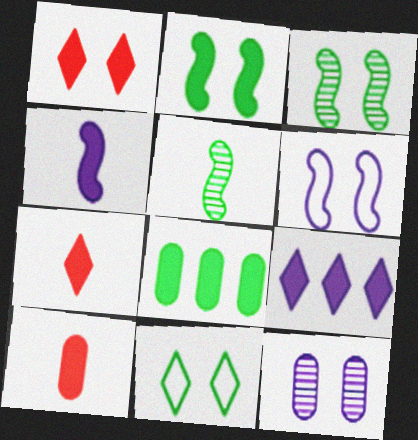[[1, 4, 8], 
[2, 9, 10], 
[5, 8, 11]]